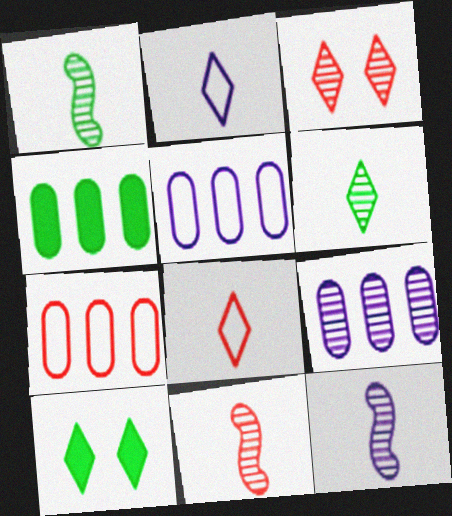[[1, 3, 9], 
[1, 11, 12], 
[4, 7, 9], 
[5, 10, 11], 
[7, 10, 12]]